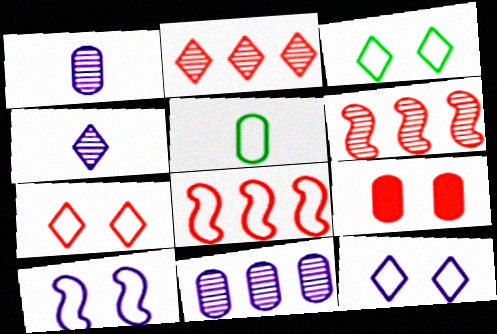[[3, 7, 12], 
[5, 8, 12], 
[5, 9, 11]]